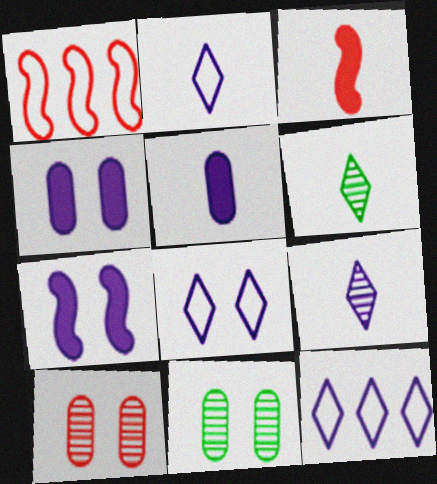[[1, 4, 6], 
[2, 8, 12], 
[3, 11, 12]]